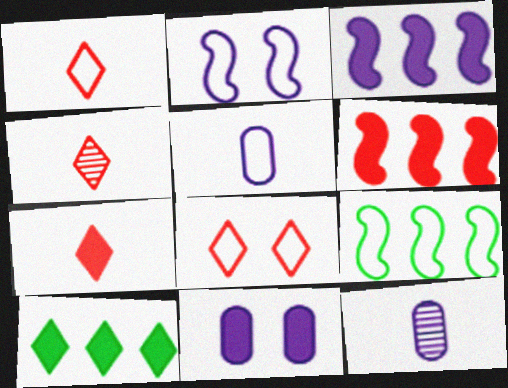[[1, 4, 7], 
[4, 9, 11], 
[5, 8, 9]]